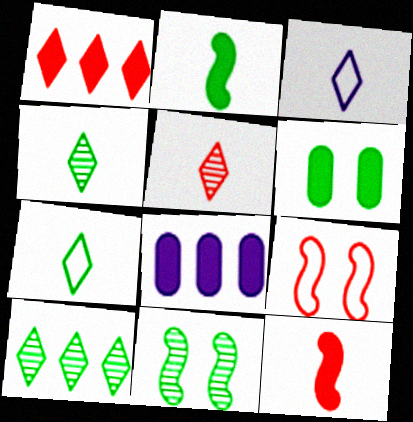[[4, 8, 9]]